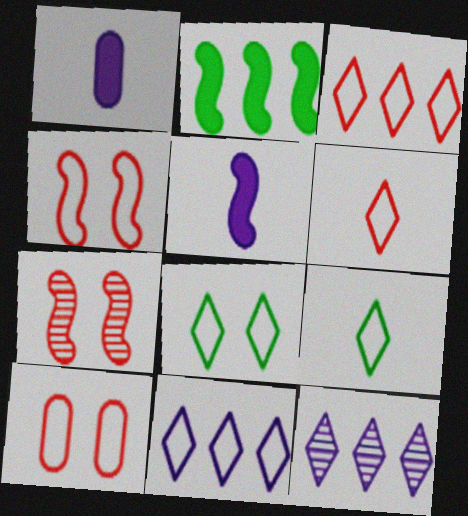[[6, 8, 11]]